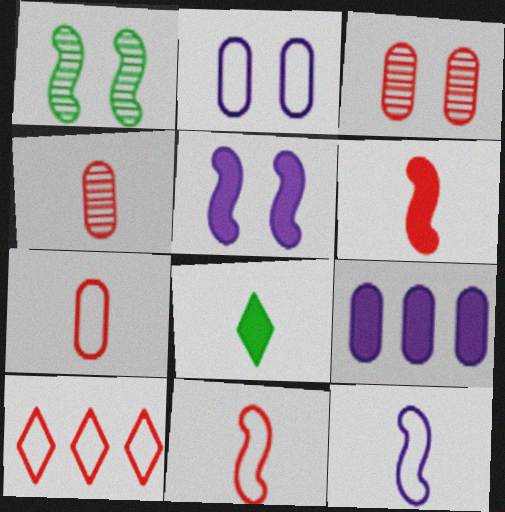[[3, 6, 10], 
[4, 8, 12]]